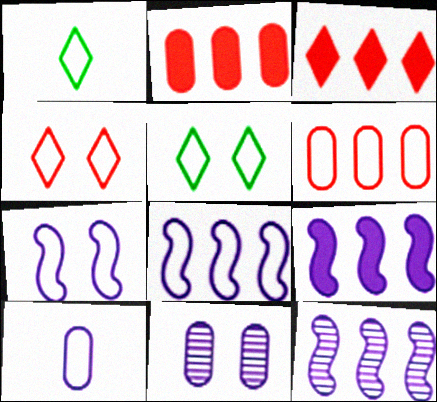[[1, 6, 7], 
[8, 9, 12]]